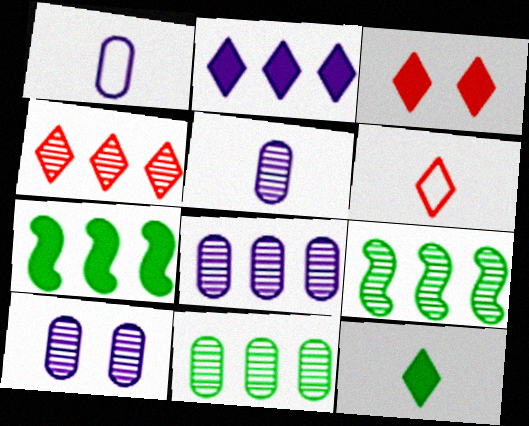[[1, 3, 9], 
[2, 3, 12], 
[3, 4, 6], 
[4, 8, 9], 
[5, 8, 10], 
[6, 7, 10]]